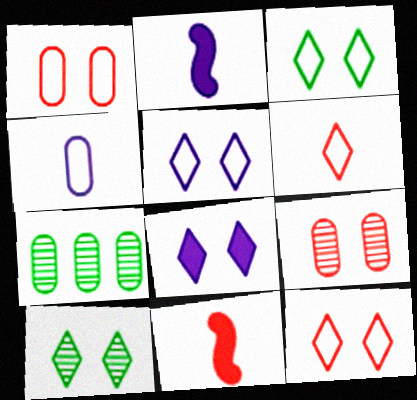[[2, 7, 12], 
[3, 5, 12], 
[5, 7, 11], 
[8, 10, 12]]